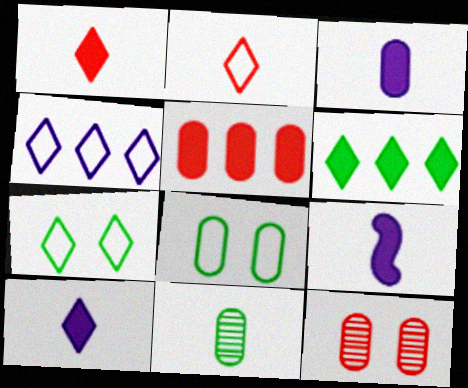[[2, 4, 7], 
[2, 9, 11], 
[3, 9, 10]]